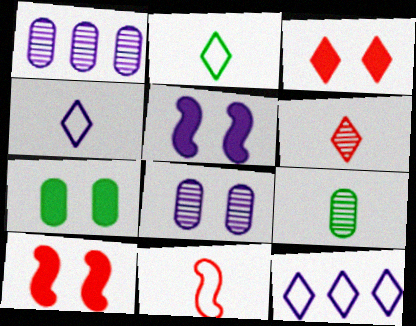[[1, 2, 10], 
[1, 4, 5], 
[3, 5, 7], 
[9, 10, 12]]